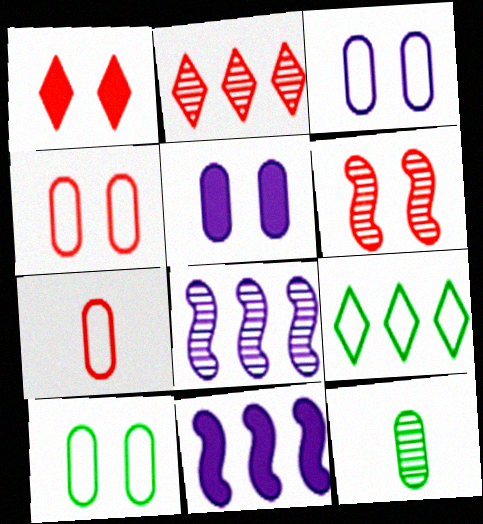[[1, 4, 6], 
[3, 4, 10]]